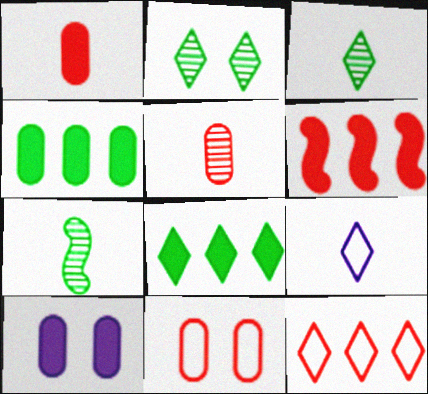[[1, 4, 10], 
[1, 7, 9], 
[7, 10, 12]]